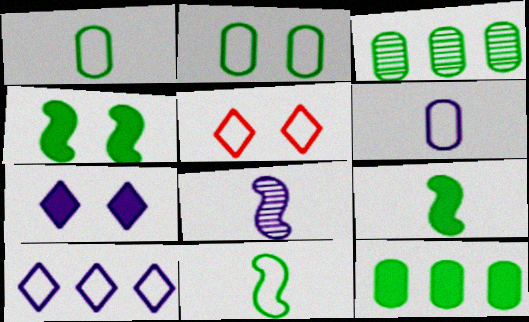[[5, 8, 12]]